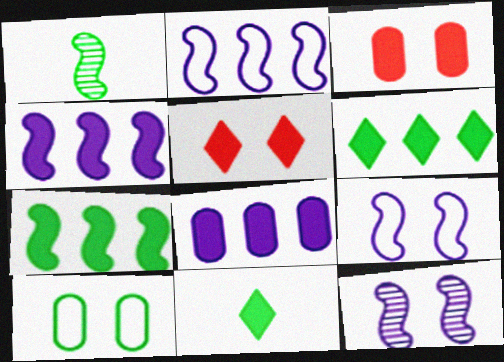[[1, 6, 10], 
[3, 4, 11], 
[5, 10, 12]]